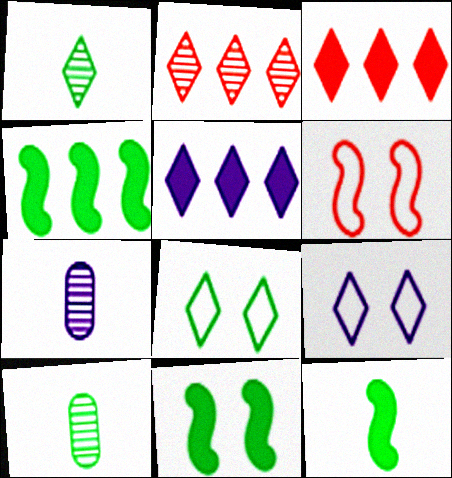[[1, 3, 9], 
[4, 8, 10], 
[4, 11, 12], 
[5, 6, 10]]